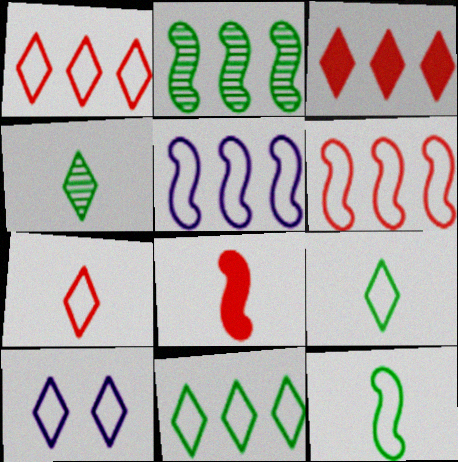[[1, 9, 10], 
[3, 4, 10], 
[7, 10, 11]]